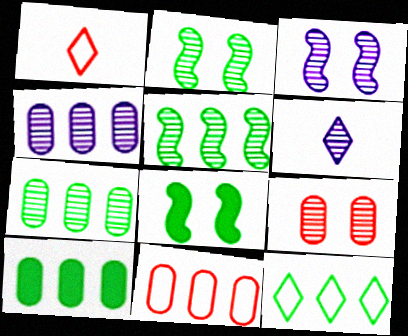[[1, 3, 10], 
[1, 4, 8], 
[3, 4, 6], 
[4, 10, 11], 
[5, 6, 9], 
[5, 10, 12], 
[6, 8, 11]]